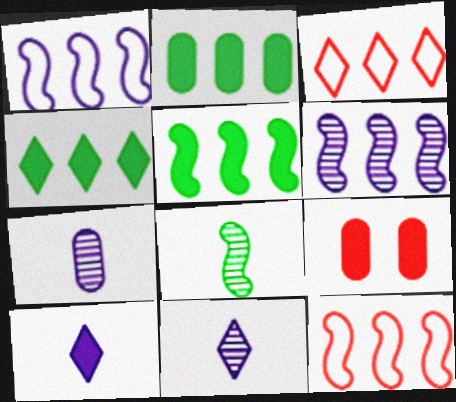[[2, 3, 6], 
[2, 4, 5], 
[5, 6, 12], 
[5, 9, 10]]